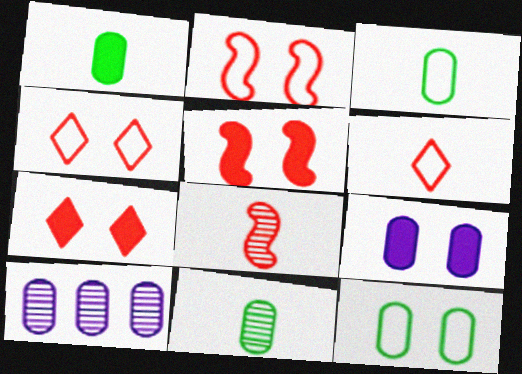[[1, 3, 11]]